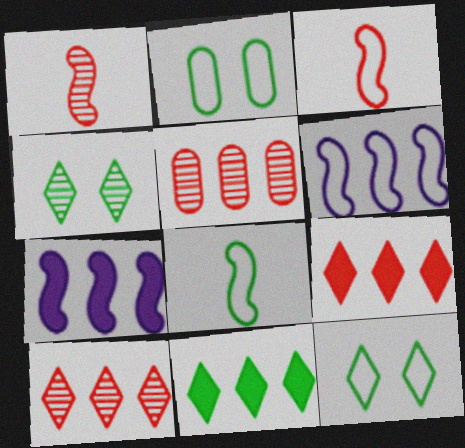[[5, 6, 11]]